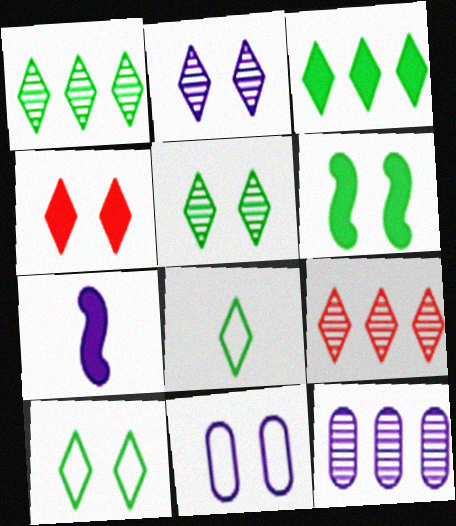[[2, 4, 10], 
[3, 5, 8]]